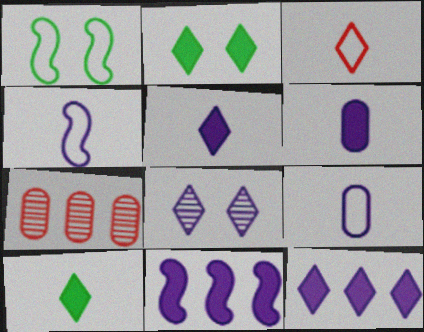[[1, 5, 7], 
[2, 4, 7], 
[8, 9, 11]]